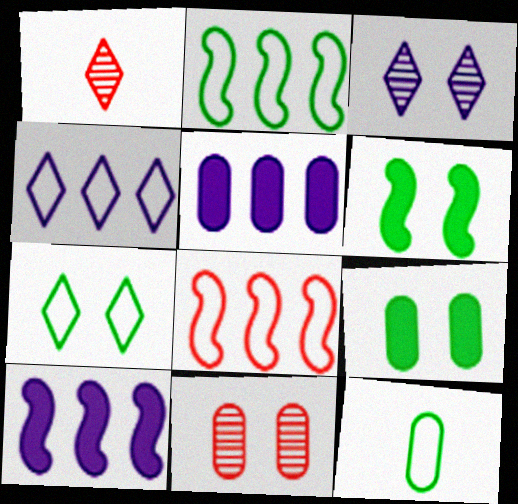[[2, 7, 12], 
[5, 11, 12]]